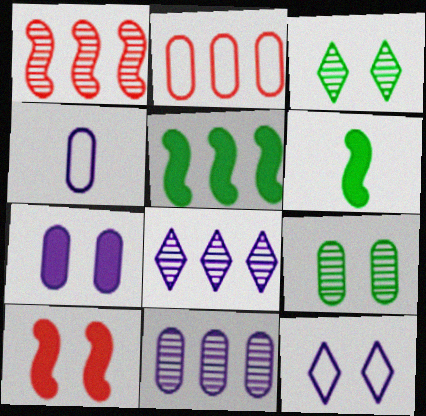[[2, 5, 8], 
[4, 7, 11], 
[9, 10, 12]]